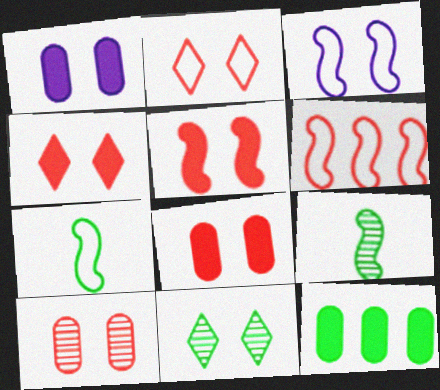[[2, 5, 10], 
[3, 6, 7], 
[3, 8, 11], 
[4, 5, 8], 
[7, 11, 12]]